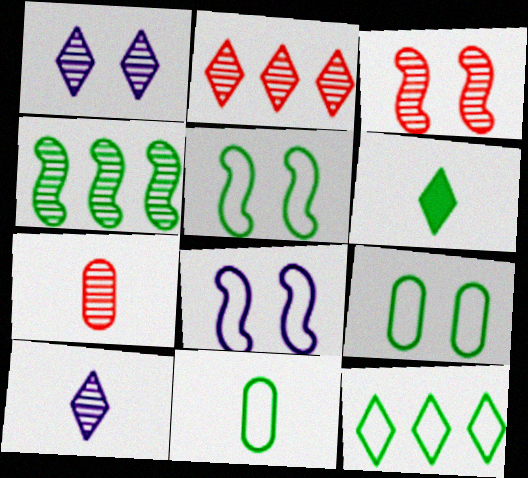[[1, 4, 7], 
[2, 3, 7], 
[4, 6, 9], 
[5, 11, 12]]